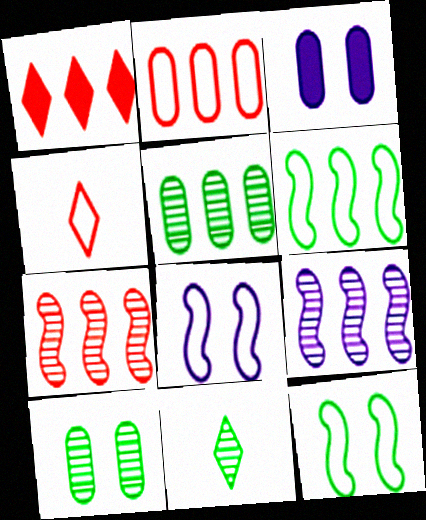[[1, 2, 7]]